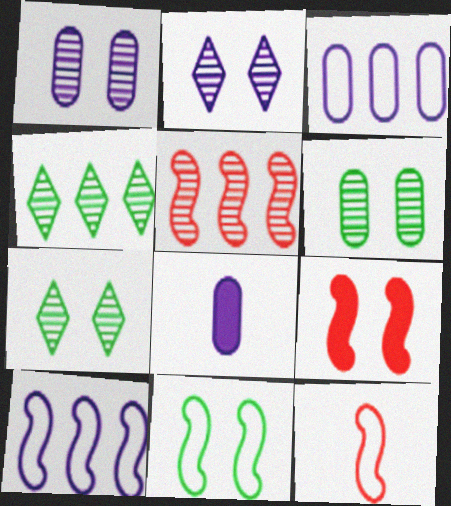[[1, 3, 8], 
[2, 8, 10], 
[5, 9, 12], 
[10, 11, 12]]